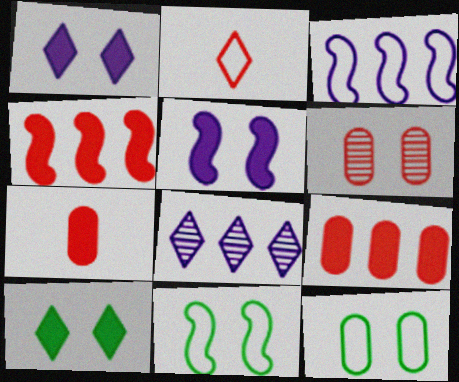[[1, 6, 11], 
[2, 3, 12], 
[2, 4, 6], 
[2, 8, 10], 
[7, 8, 11]]